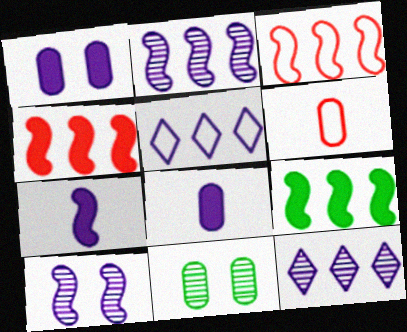[[2, 3, 9], 
[5, 8, 10]]